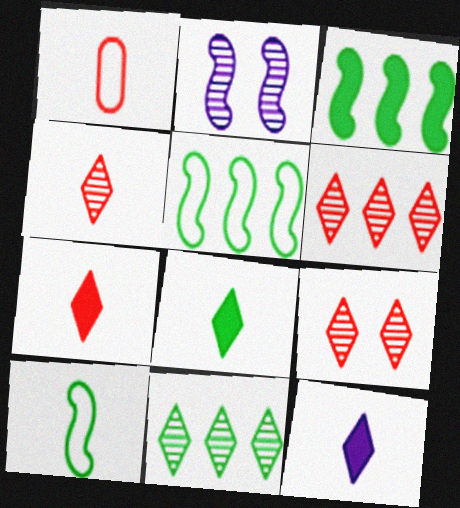[[4, 6, 9], 
[7, 8, 12]]